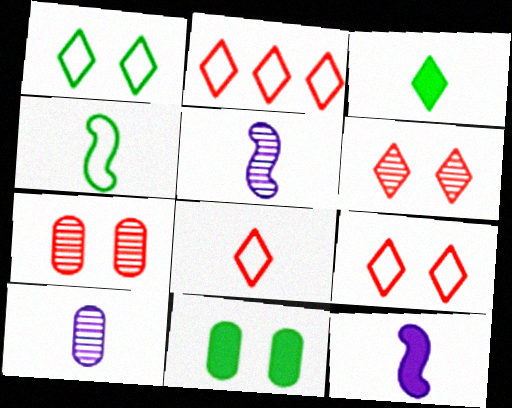[[2, 5, 11], 
[2, 8, 9]]